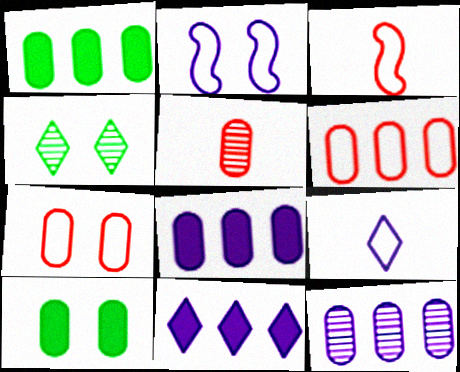[[1, 6, 12], 
[3, 4, 8]]